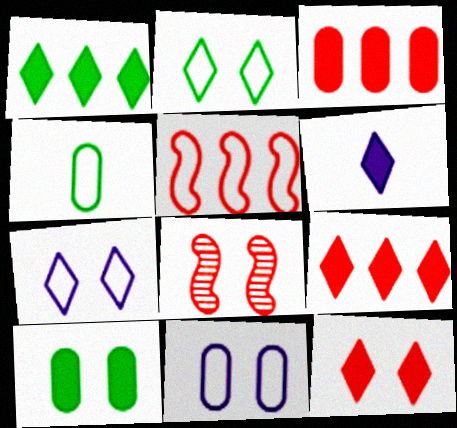[[1, 6, 12], 
[4, 5, 7], 
[7, 8, 10]]